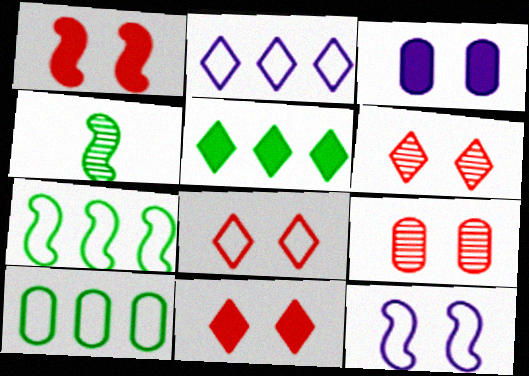[[1, 8, 9], 
[6, 8, 11]]